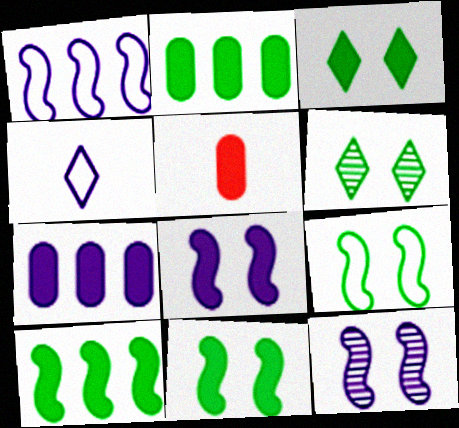[[1, 5, 6], 
[4, 7, 12]]